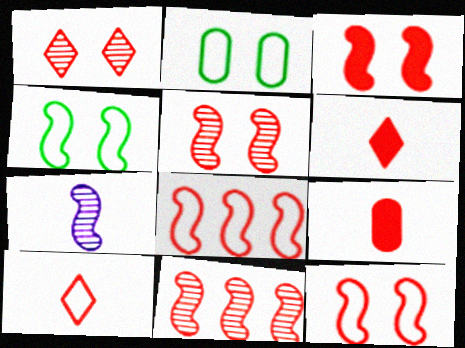[[1, 8, 9], 
[3, 5, 12]]